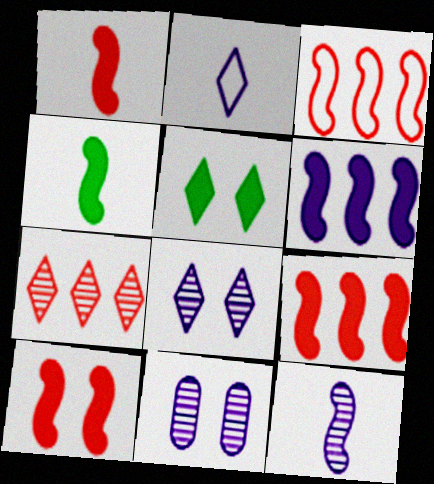[[1, 9, 10], 
[2, 5, 7], 
[2, 6, 11], 
[4, 6, 10]]